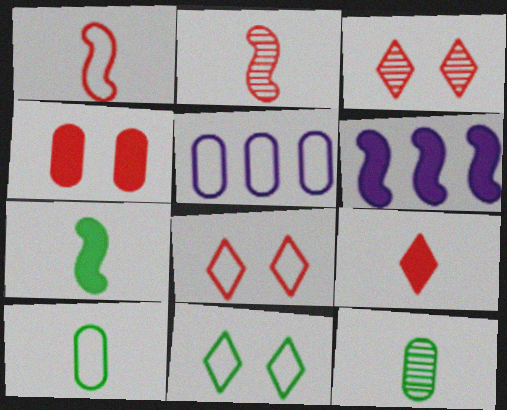[[1, 5, 11], 
[3, 5, 7], 
[3, 6, 10], 
[4, 5, 12], 
[6, 8, 12]]